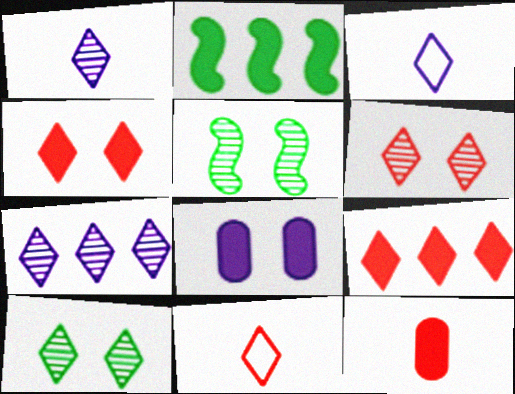[[3, 9, 10], 
[6, 9, 11]]